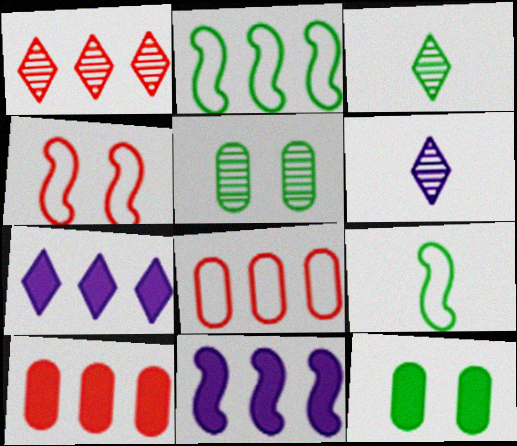[[2, 3, 12]]